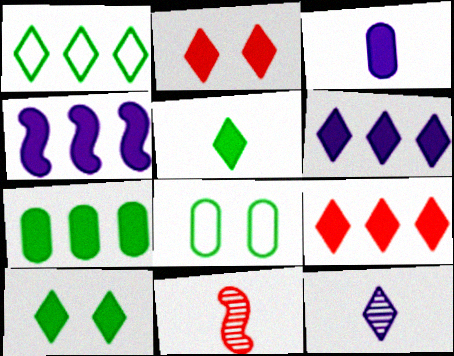[[1, 2, 12], 
[2, 5, 6], 
[4, 7, 9], 
[6, 8, 11]]